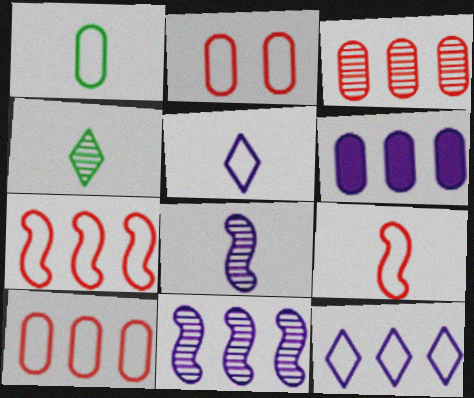[[1, 5, 9], 
[6, 11, 12]]